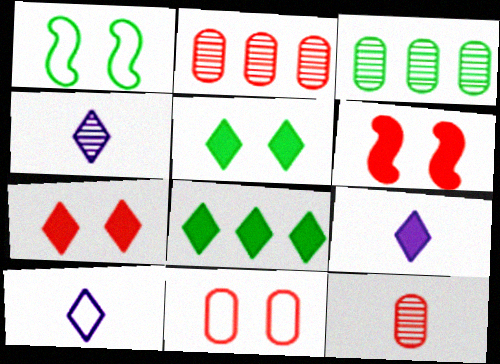[[1, 2, 9], 
[3, 6, 10], 
[4, 9, 10], 
[7, 8, 9]]